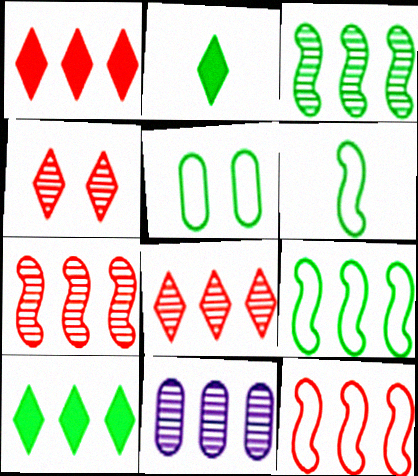[[1, 9, 11], 
[2, 3, 5], 
[3, 8, 11], 
[10, 11, 12]]